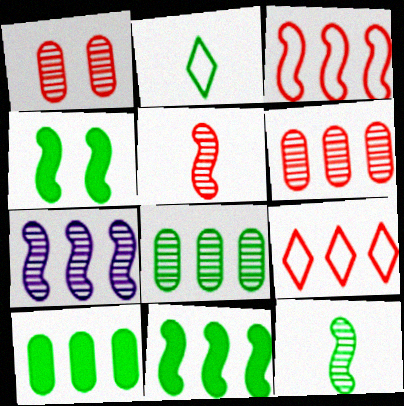[[2, 4, 8], 
[3, 7, 11], 
[7, 9, 10]]